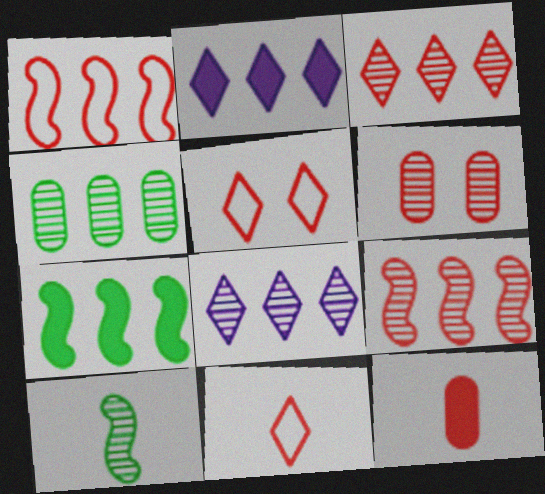[[1, 2, 4], 
[4, 8, 9], 
[5, 9, 12], 
[6, 8, 10]]